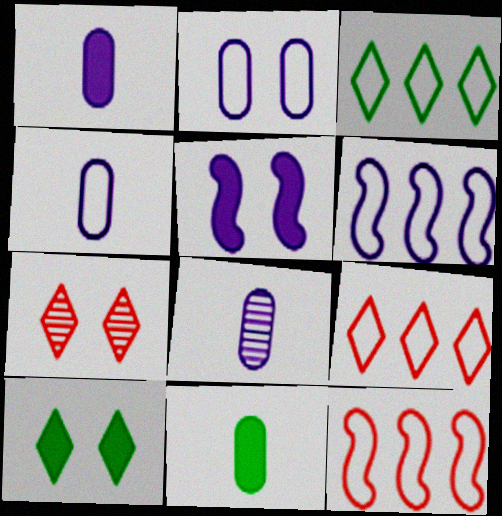[[1, 4, 8], 
[6, 7, 11], 
[8, 10, 12]]